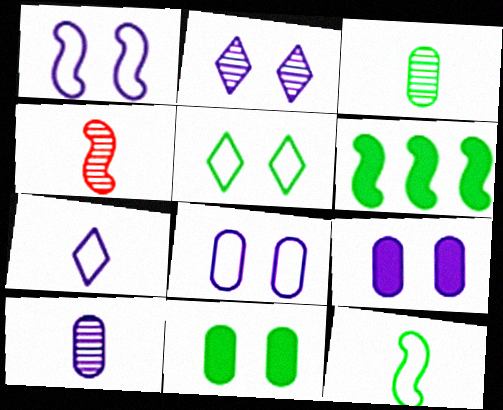[[1, 2, 9], 
[1, 4, 6], 
[3, 5, 6]]